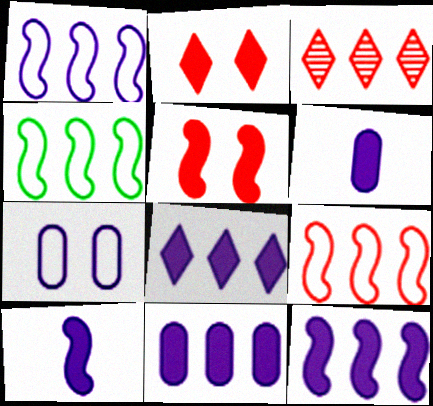[[1, 4, 9], 
[3, 4, 11], 
[8, 11, 12]]